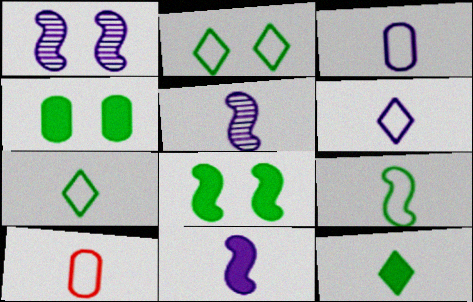[[5, 10, 12], 
[6, 9, 10]]